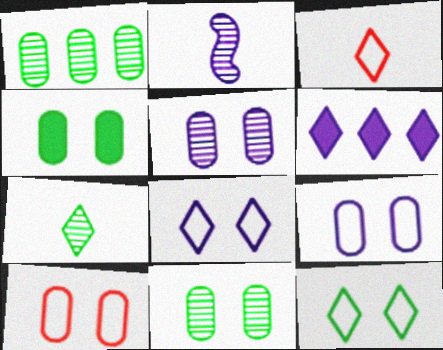[[2, 6, 9], 
[4, 5, 10]]